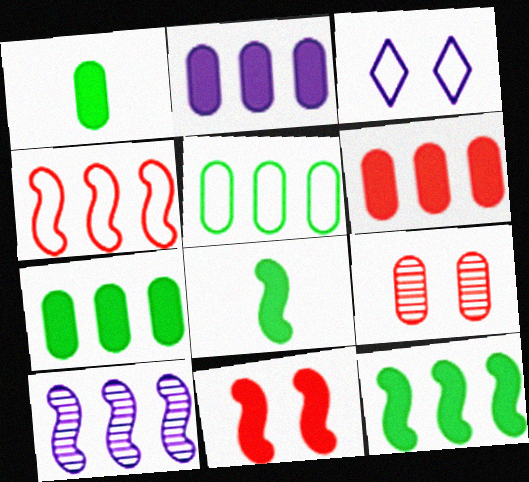[[2, 6, 7], 
[4, 10, 12]]